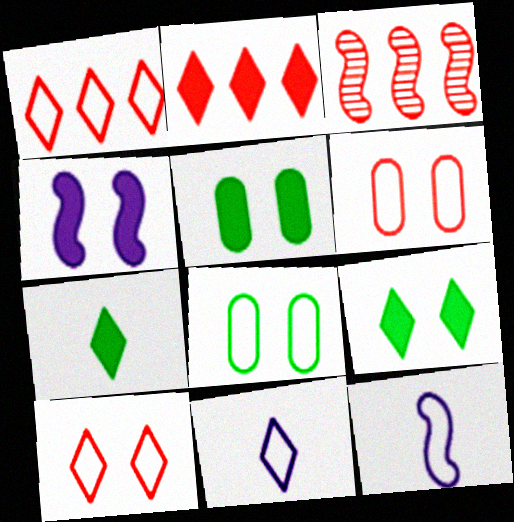[[1, 8, 12], 
[3, 5, 11]]